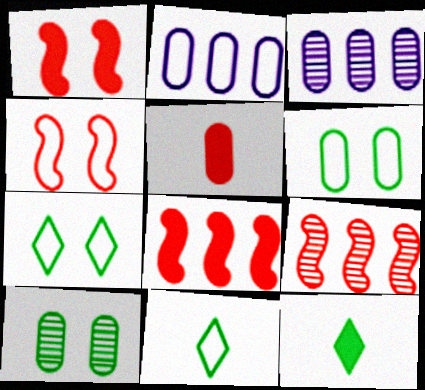[[1, 3, 11], 
[2, 4, 11], 
[2, 5, 10], 
[3, 4, 12], 
[3, 5, 6]]